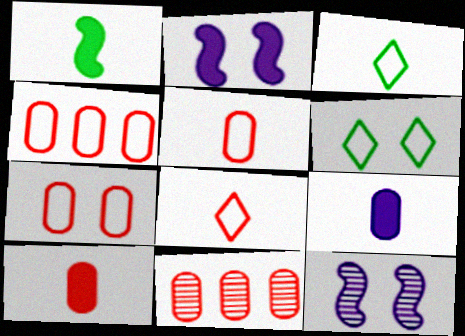[[2, 3, 11], 
[4, 5, 7], 
[7, 10, 11]]